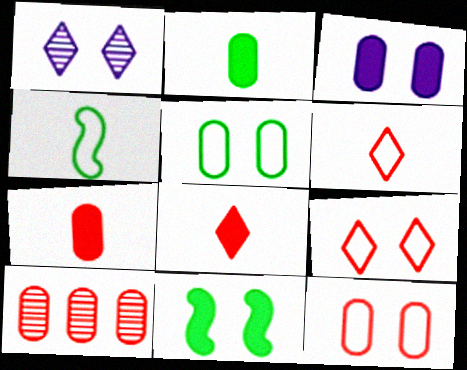[[1, 11, 12], 
[7, 10, 12]]